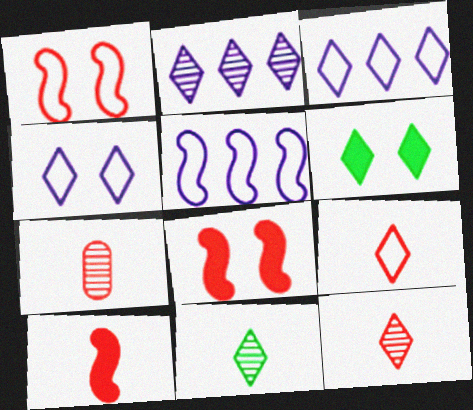[[2, 6, 9], 
[3, 6, 12], 
[5, 6, 7], 
[7, 9, 10]]